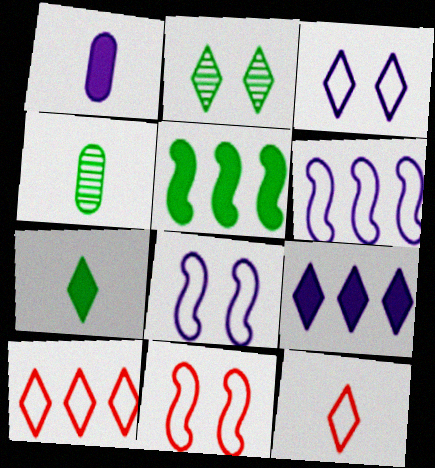[[2, 9, 12], 
[4, 9, 11]]